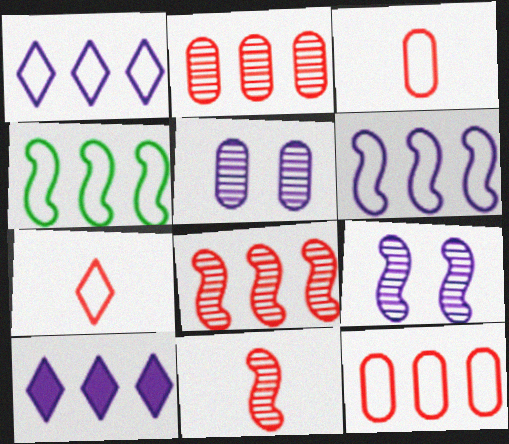[[1, 4, 12], 
[2, 4, 10]]